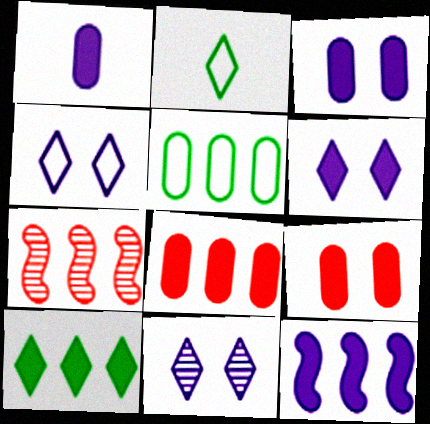[[1, 6, 12], 
[2, 3, 7], 
[4, 6, 11], 
[8, 10, 12]]